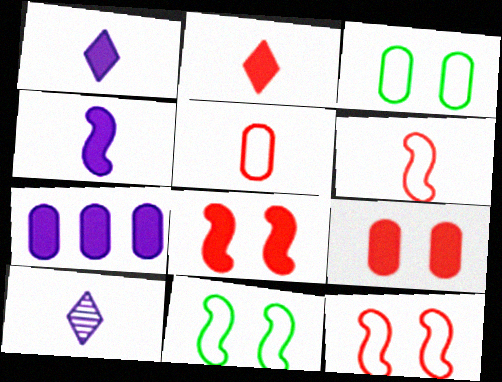[]